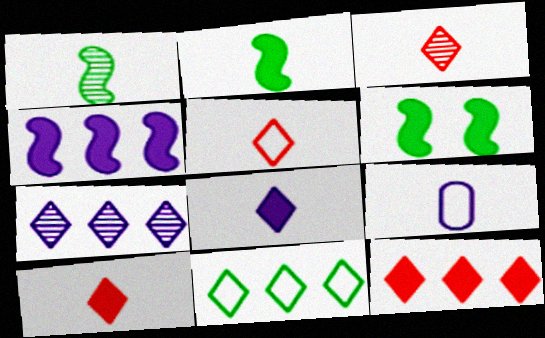[[1, 9, 10], 
[2, 3, 9], 
[3, 5, 10], 
[7, 11, 12]]